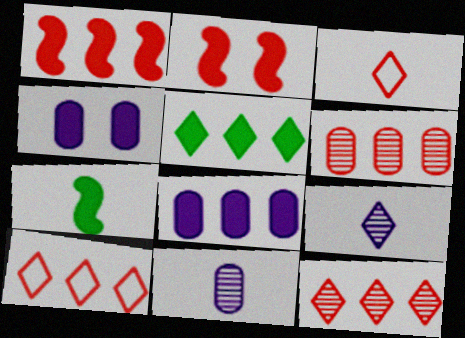[[1, 5, 8], 
[1, 6, 10], 
[2, 3, 6], 
[3, 7, 11]]